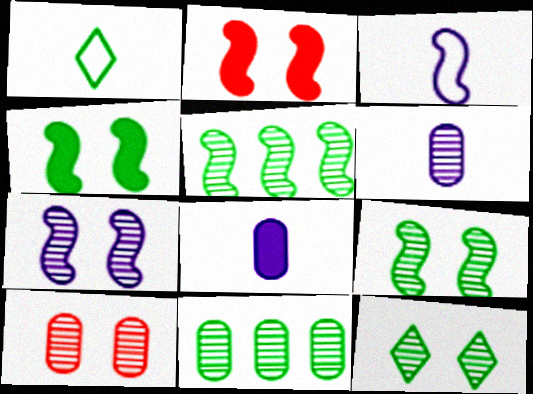[[1, 4, 11], 
[2, 3, 5], 
[6, 10, 11], 
[7, 10, 12]]